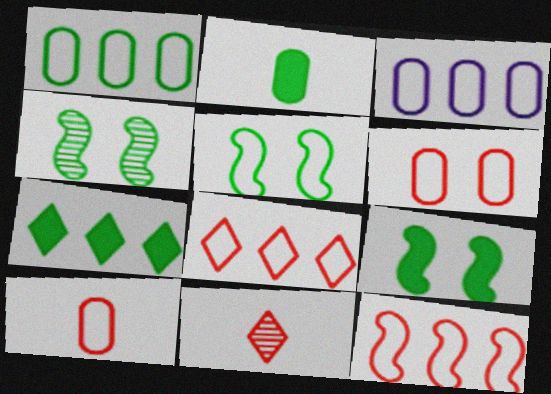[[2, 7, 9], 
[3, 9, 11], 
[4, 5, 9]]